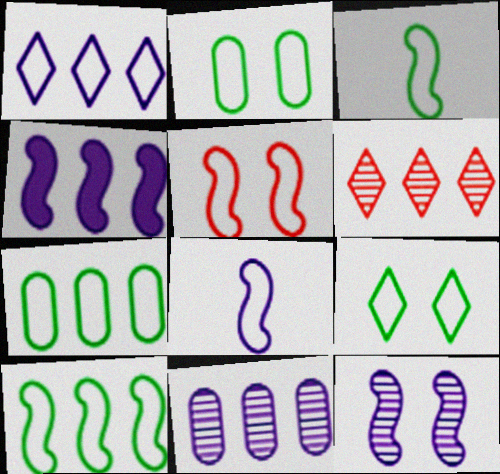[[1, 4, 11], 
[3, 7, 9], 
[4, 6, 7], 
[4, 8, 12], 
[5, 8, 10]]